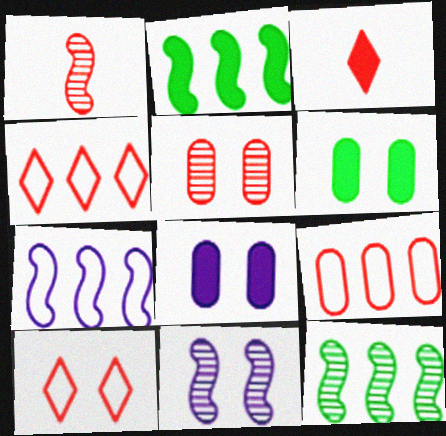[[1, 11, 12], 
[2, 3, 8], 
[6, 10, 11]]